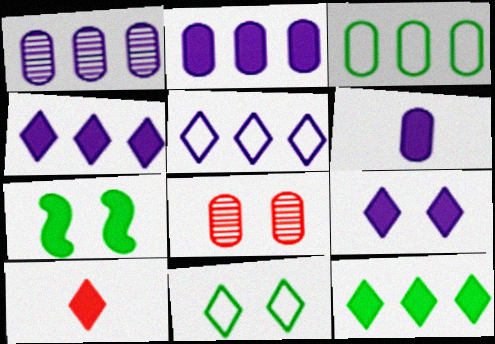[[2, 7, 10], 
[3, 6, 8], 
[9, 10, 12]]